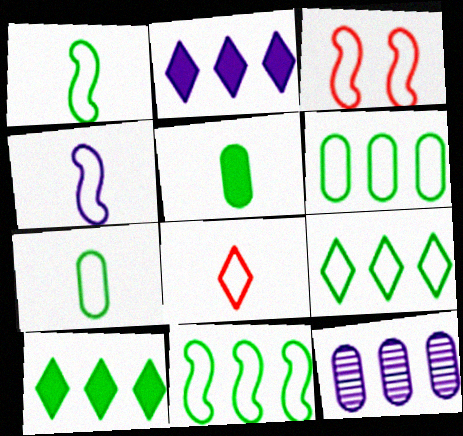[[3, 4, 11], 
[4, 7, 8], 
[6, 9, 11]]